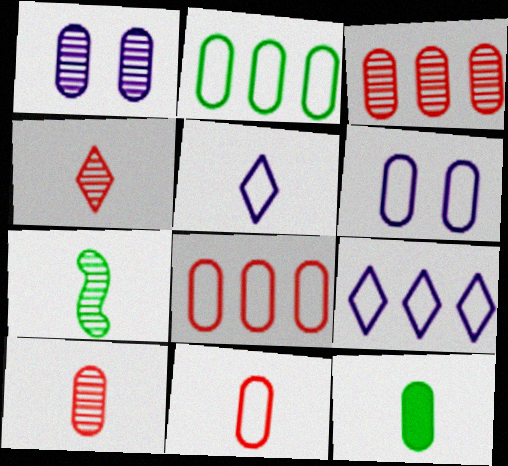[[1, 8, 12], 
[2, 6, 11], 
[3, 6, 12]]